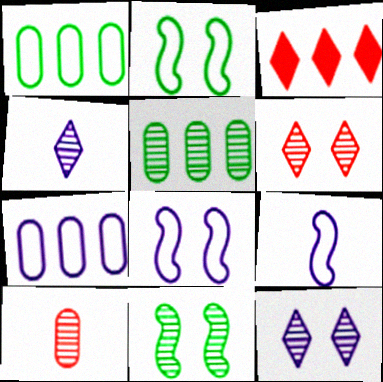[]